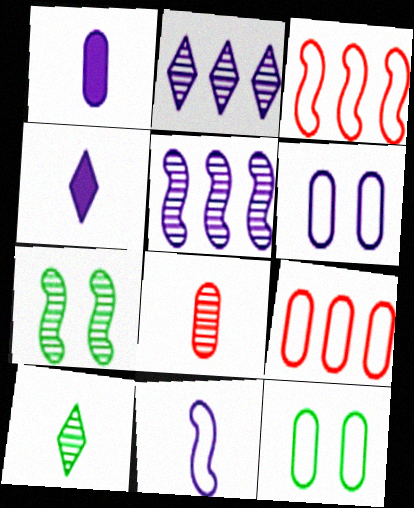[[2, 7, 8], 
[4, 5, 6], 
[4, 7, 9]]